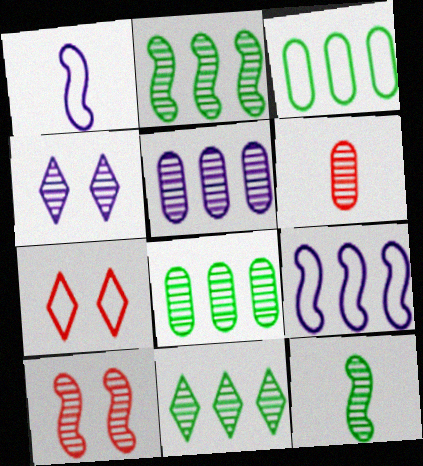[[1, 3, 7], 
[2, 4, 6], 
[2, 8, 11]]